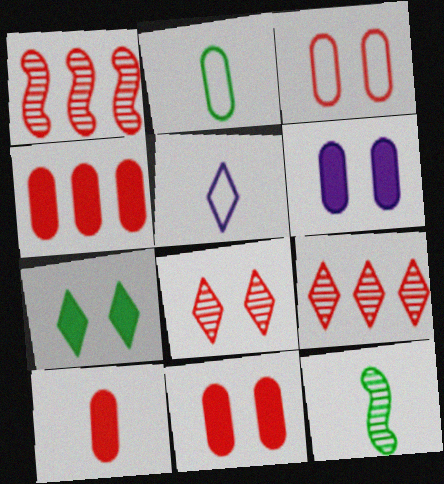[[4, 10, 11], 
[5, 7, 9], 
[5, 10, 12]]